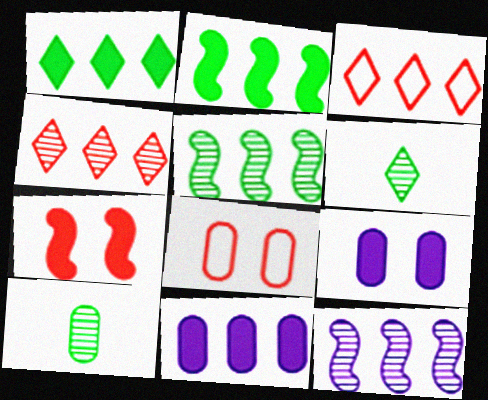[[3, 5, 11], 
[8, 10, 11]]